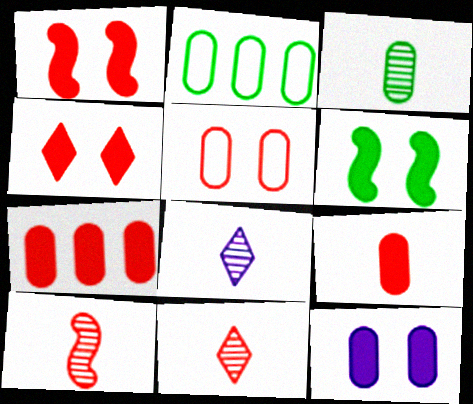[[1, 2, 8], 
[3, 8, 10], 
[4, 6, 12]]